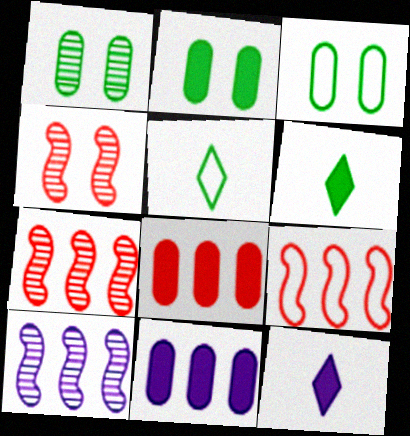[[1, 2, 3], 
[1, 9, 12], 
[3, 7, 12], 
[4, 5, 11]]